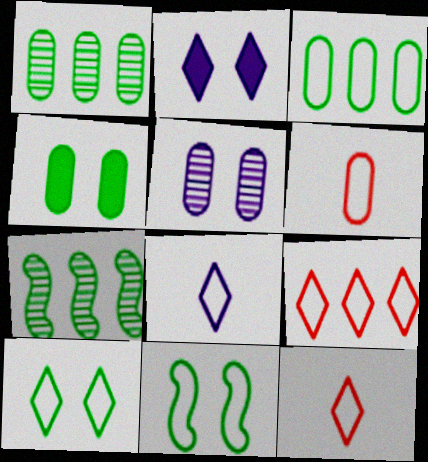[[2, 6, 7], 
[8, 9, 10]]